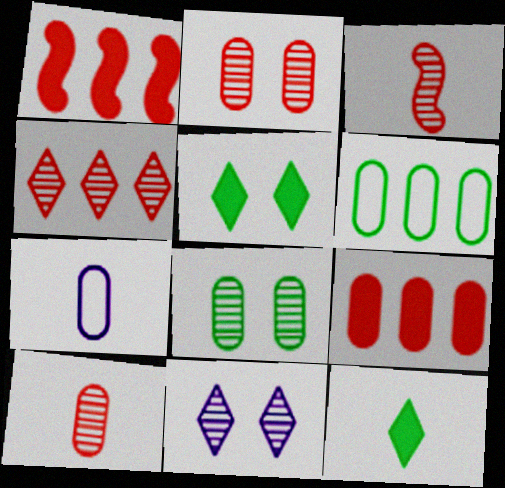[[2, 3, 4], 
[3, 7, 12], 
[7, 8, 9]]